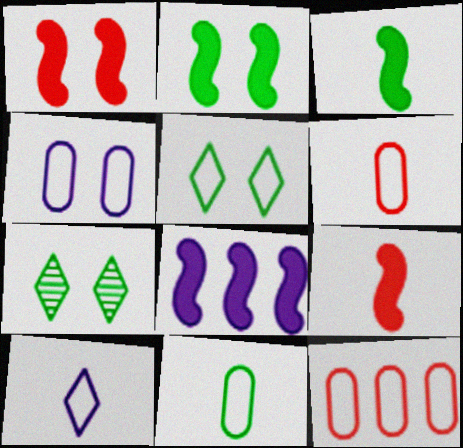[[1, 3, 8], 
[1, 4, 7], 
[2, 8, 9], 
[4, 11, 12], 
[6, 7, 8]]